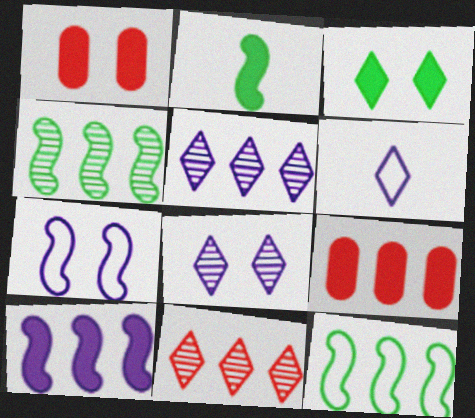[[1, 4, 6], 
[3, 6, 11], 
[5, 9, 12]]